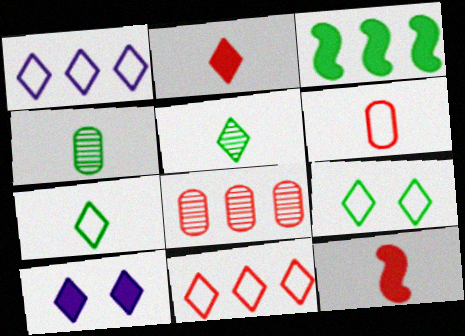[[1, 3, 8], 
[3, 4, 9], 
[5, 10, 11]]